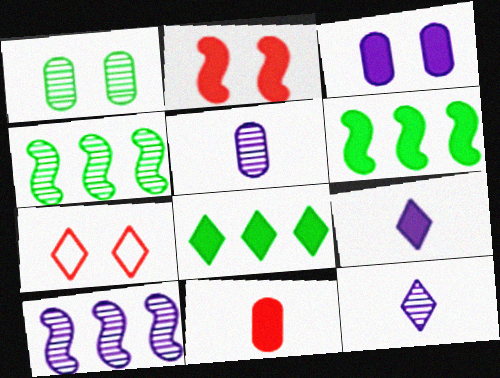[[5, 6, 7], 
[7, 8, 12]]